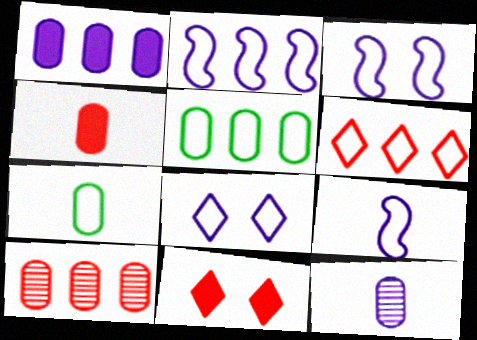[[1, 5, 10], 
[2, 3, 9], 
[2, 5, 6], 
[3, 6, 7], 
[4, 7, 12]]